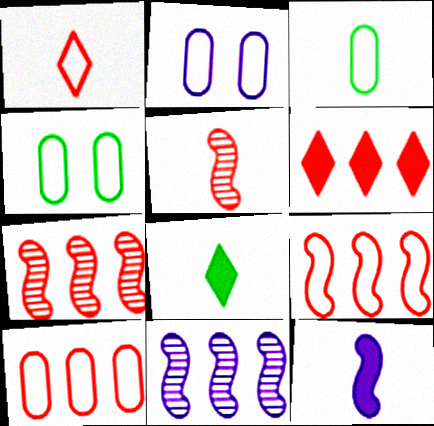[[2, 3, 10], 
[2, 7, 8], 
[6, 7, 10]]